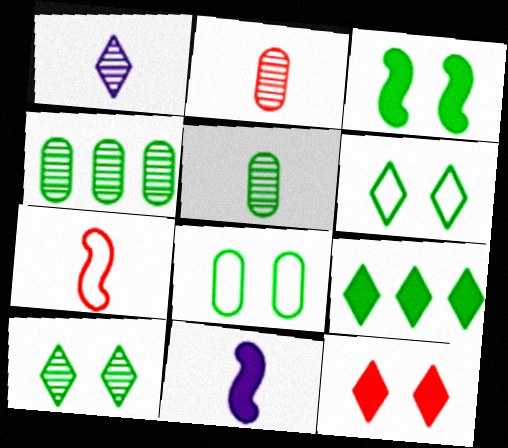[[3, 8, 10]]